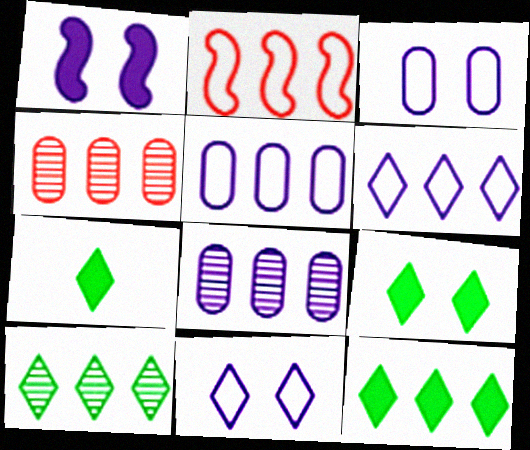[[2, 8, 12], 
[7, 9, 12]]